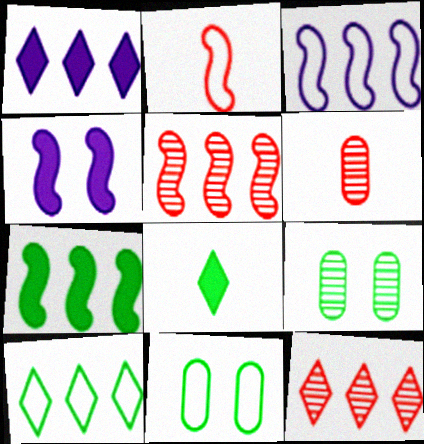[[1, 2, 9], 
[1, 10, 12], 
[3, 5, 7], 
[4, 6, 10]]